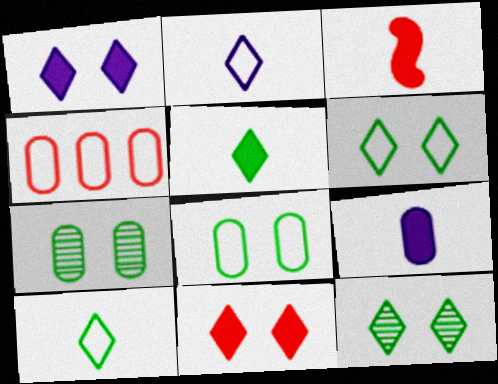[[3, 5, 9], 
[4, 7, 9]]